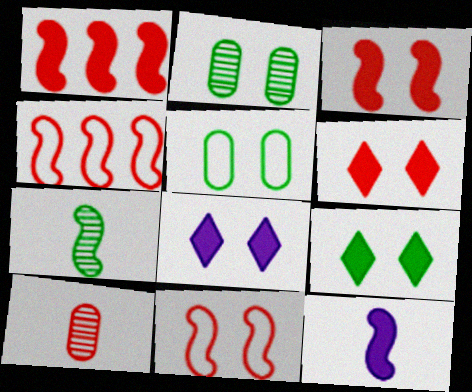[[2, 8, 11], 
[4, 6, 10], 
[6, 8, 9]]